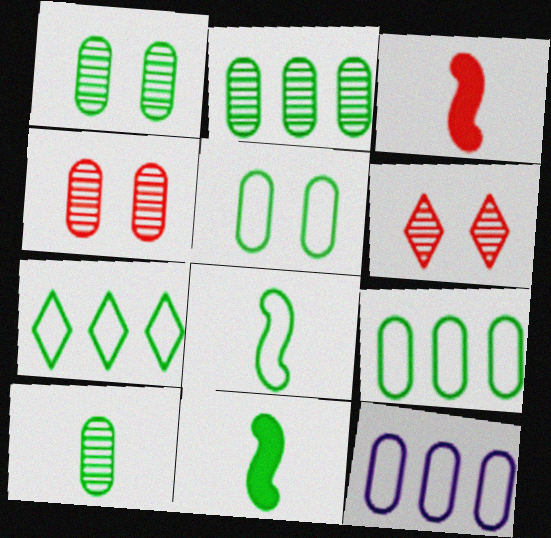[[1, 2, 10], 
[1, 7, 11], 
[5, 7, 8], 
[6, 11, 12]]